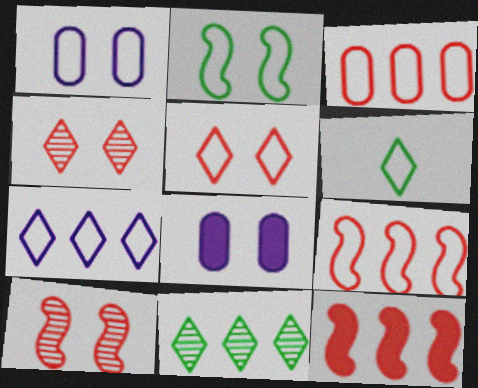[[1, 2, 5], 
[1, 6, 9], 
[2, 4, 8], 
[5, 6, 7]]